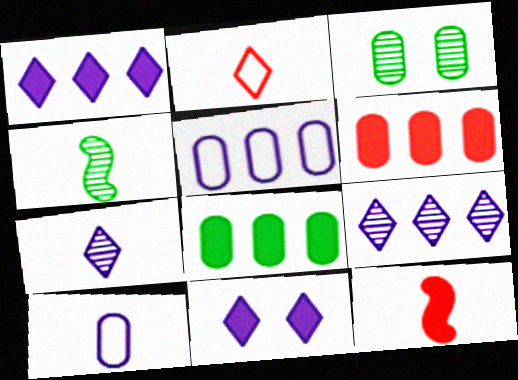[[3, 6, 10], 
[8, 11, 12]]